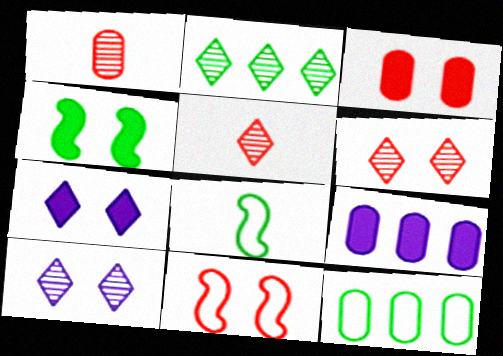[[2, 5, 10], 
[3, 4, 7], 
[3, 6, 11], 
[6, 8, 9]]